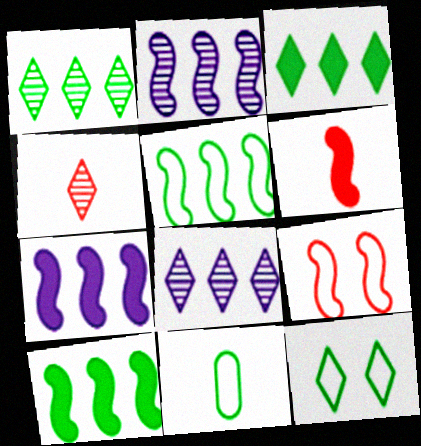[[5, 11, 12]]